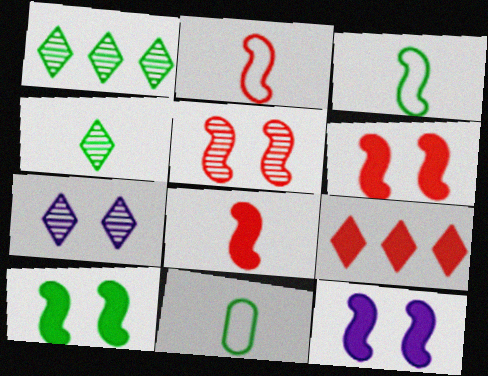[[1, 10, 11], 
[6, 10, 12]]